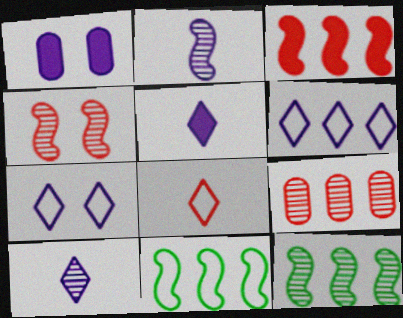[[1, 2, 6], 
[1, 8, 12], 
[2, 4, 12]]